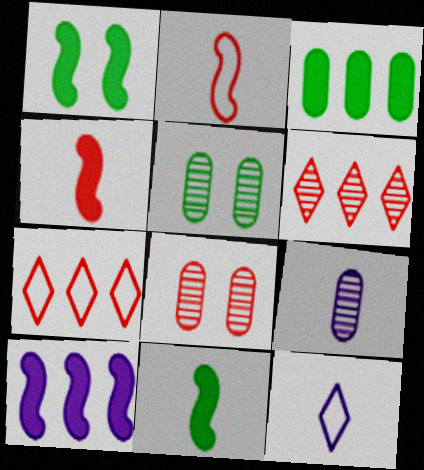[[1, 4, 10], 
[1, 7, 9], 
[4, 7, 8]]